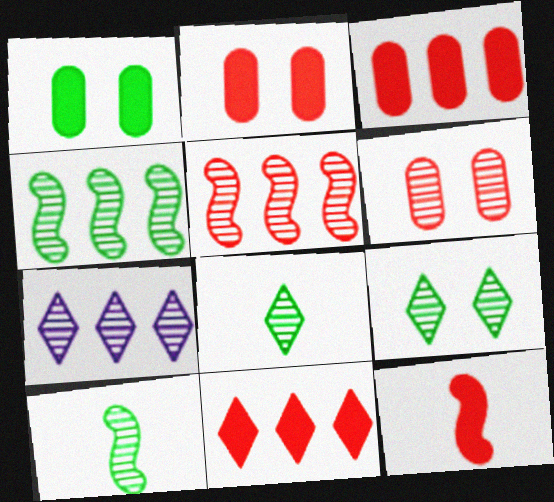[[2, 11, 12], 
[6, 7, 10]]